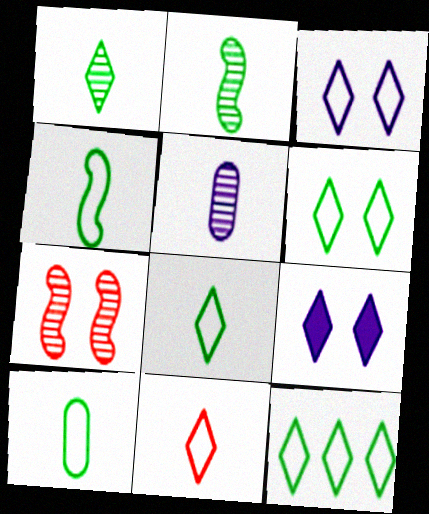[[3, 11, 12], 
[4, 8, 10], 
[6, 8, 12]]